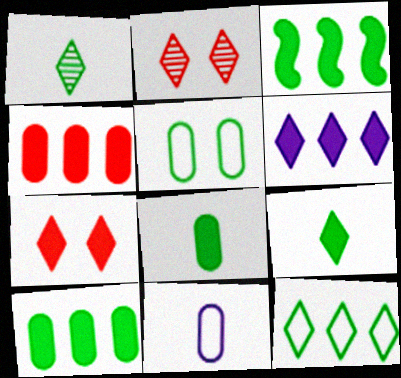[[1, 3, 5], 
[2, 3, 11], 
[3, 4, 6], 
[6, 7, 9]]